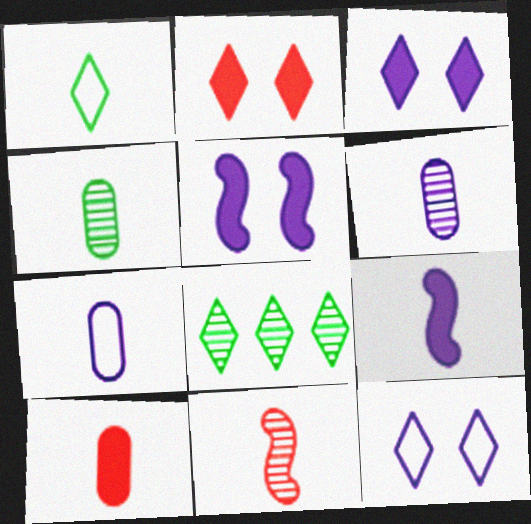[[4, 7, 10]]